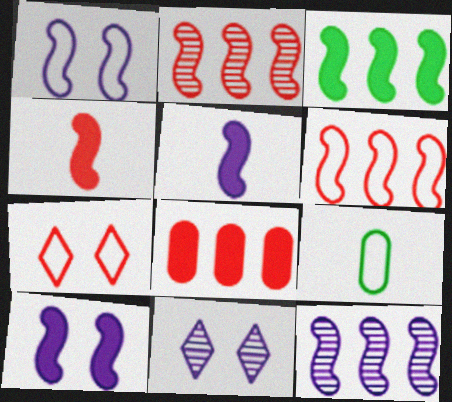[[1, 5, 12], 
[3, 4, 10], 
[3, 6, 12]]